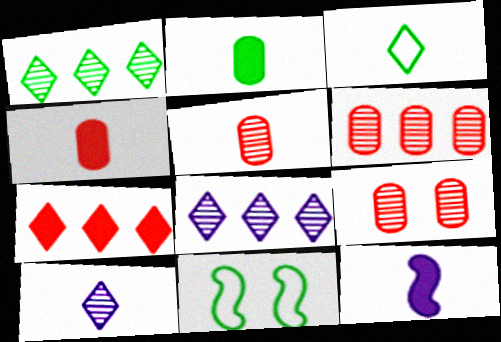[[1, 2, 11], 
[3, 5, 12], 
[4, 8, 11], 
[5, 6, 9]]